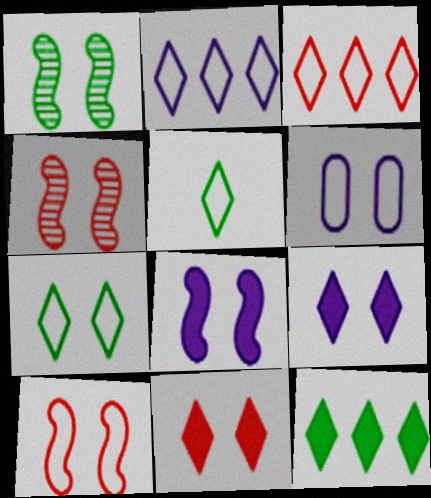[[1, 6, 11], 
[1, 8, 10], 
[6, 7, 10]]